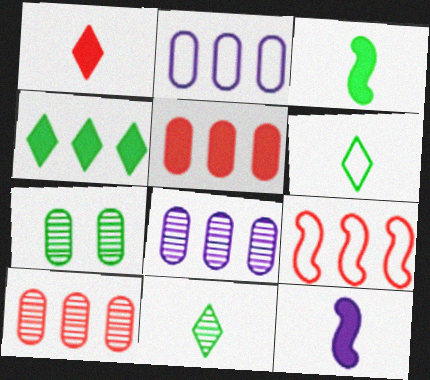[[4, 8, 9]]